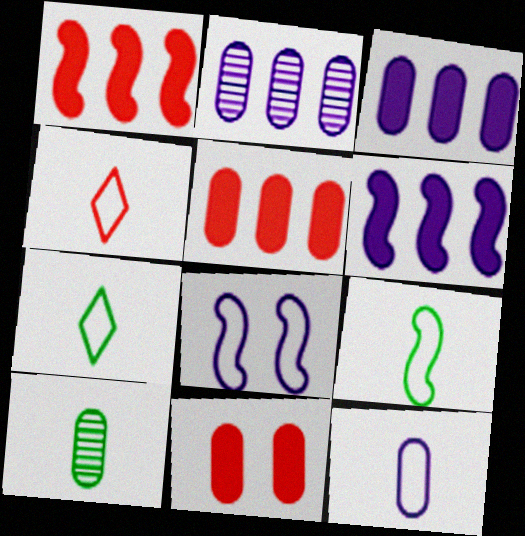[[4, 9, 12]]